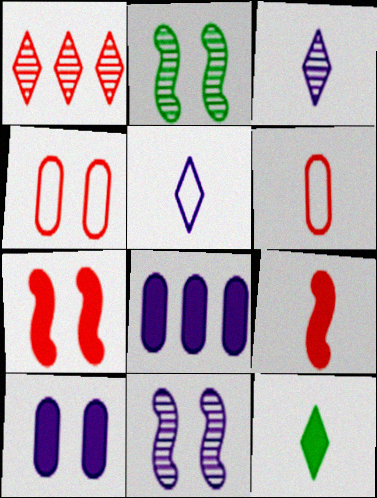[[1, 4, 9], 
[1, 6, 7], 
[5, 8, 11], 
[7, 8, 12]]